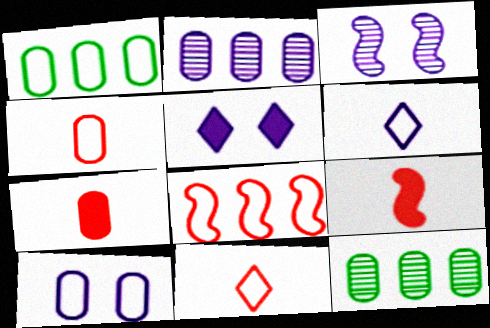[[1, 4, 10], 
[3, 5, 10], 
[7, 10, 12]]